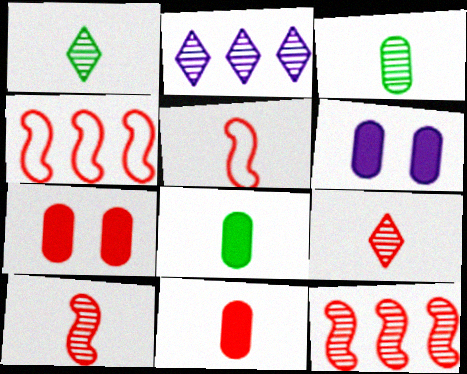[[1, 4, 6], 
[4, 7, 9], 
[5, 9, 11]]